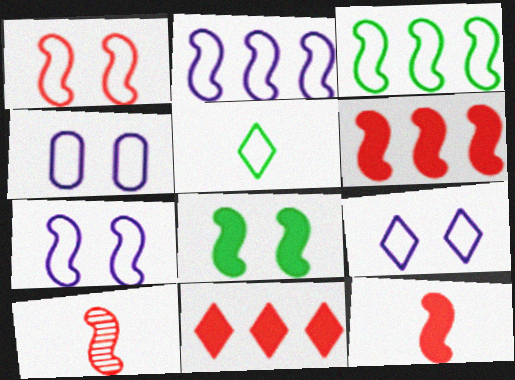[[1, 6, 10], 
[2, 8, 10], 
[4, 7, 9]]